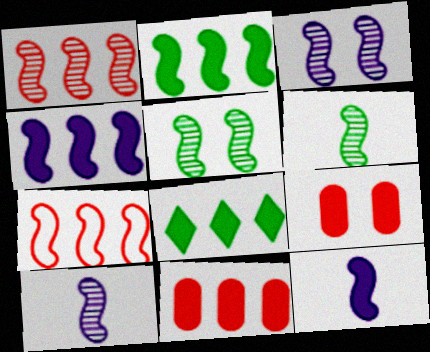[[1, 3, 6], 
[1, 5, 10], 
[4, 8, 11], 
[5, 7, 12], 
[8, 9, 12]]